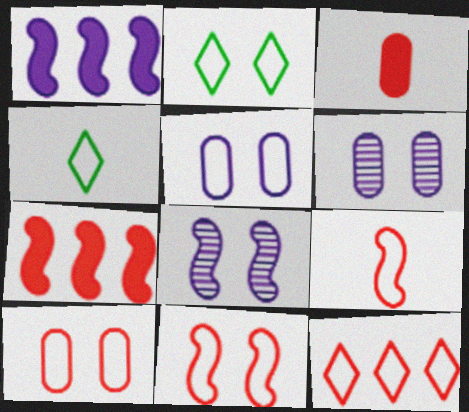[[2, 5, 11], 
[4, 6, 7], 
[9, 10, 12]]